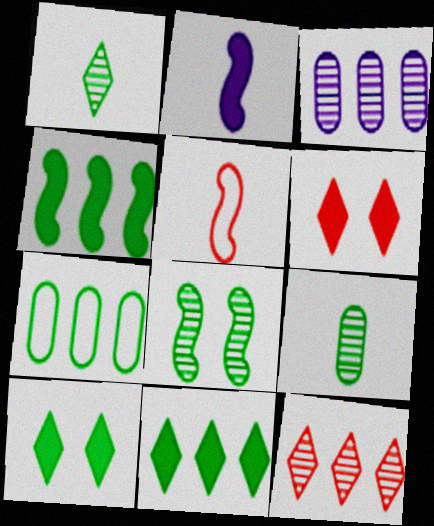[[3, 5, 10]]